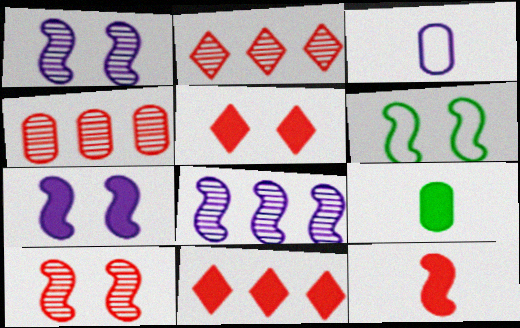[[6, 7, 10], 
[6, 8, 12], 
[7, 9, 11]]